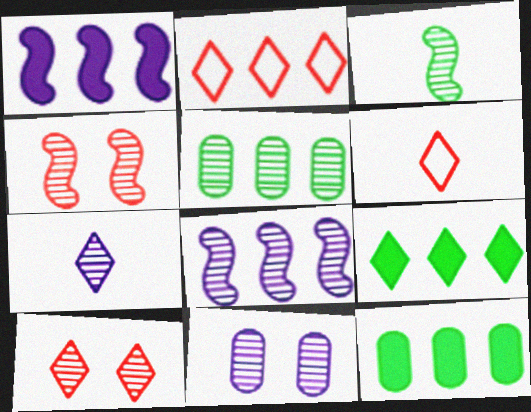[[1, 2, 5], 
[2, 8, 12], 
[3, 4, 8], 
[4, 5, 7], 
[7, 8, 11]]